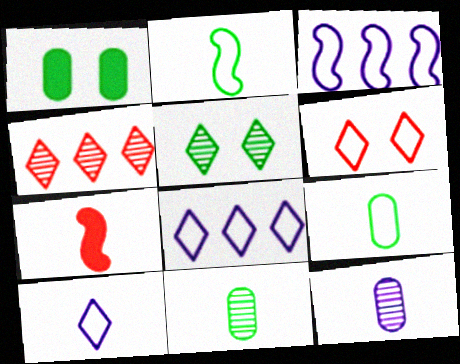[[3, 6, 9], 
[7, 10, 11]]